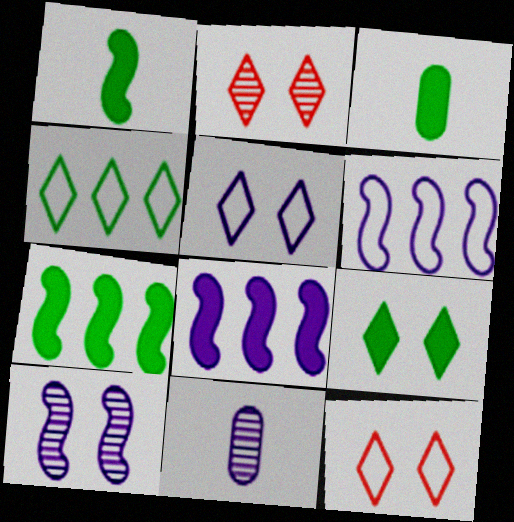[[2, 3, 6], 
[2, 5, 9], 
[3, 7, 9], 
[5, 8, 11], 
[7, 11, 12]]